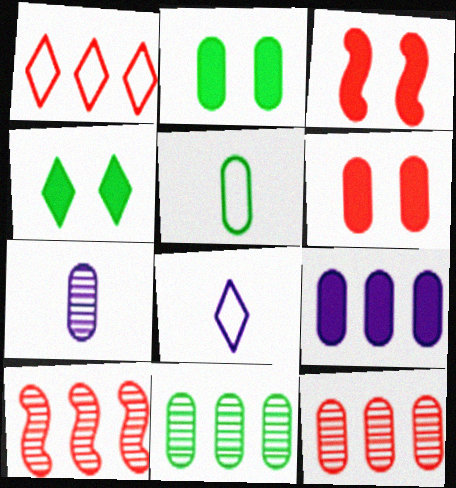[[2, 5, 11], 
[2, 8, 10], 
[3, 8, 11]]